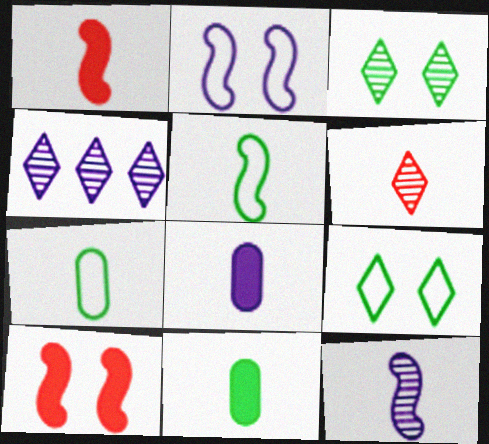[[1, 5, 12], 
[2, 4, 8], 
[3, 4, 6], 
[4, 7, 10], 
[5, 6, 8]]